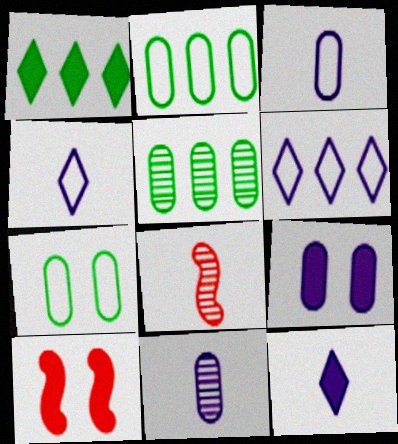[[4, 5, 10]]